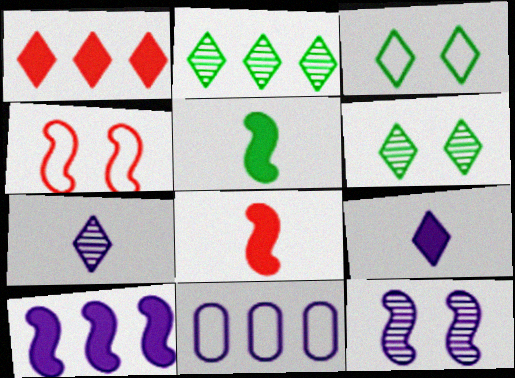[[1, 3, 7], 
[6, 8, 11], 
[9, 11, 12]]